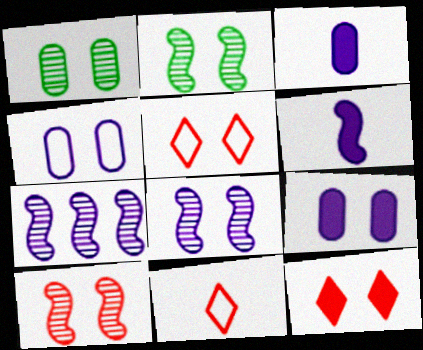[[2, 4, 12], 
[2, 5, 9], 
[2, 8, 10]]